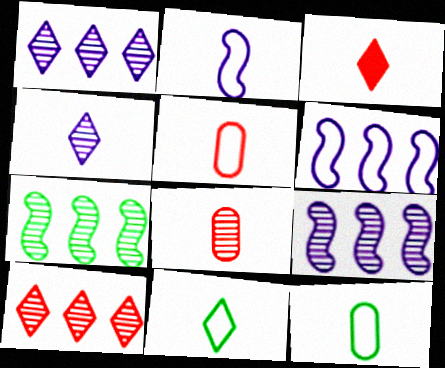[[2, 5, 11], 
[3, 4, 11]]